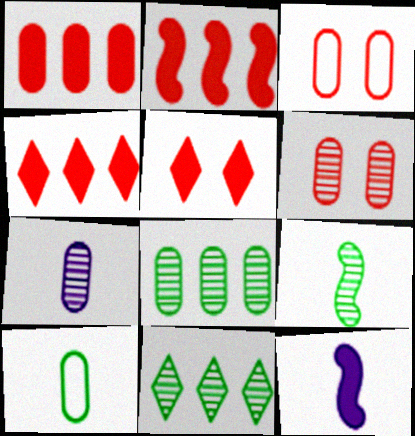[[1, 2, 4], 
[3, 11, 12], 
[6, 7, 8]]